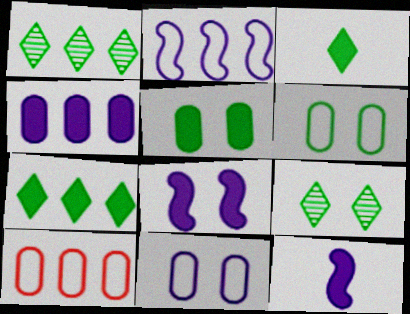[[9, 10, 12]]